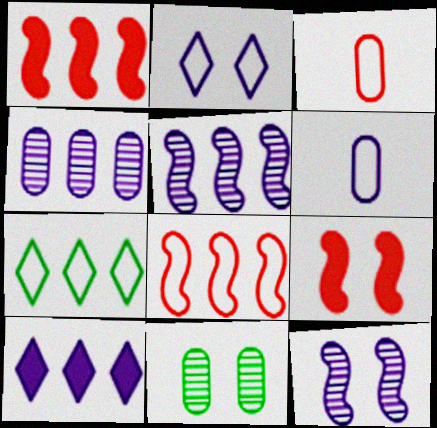[[1, 4, 7], 
[2, 9, 11], 
[6, 10, 12]]